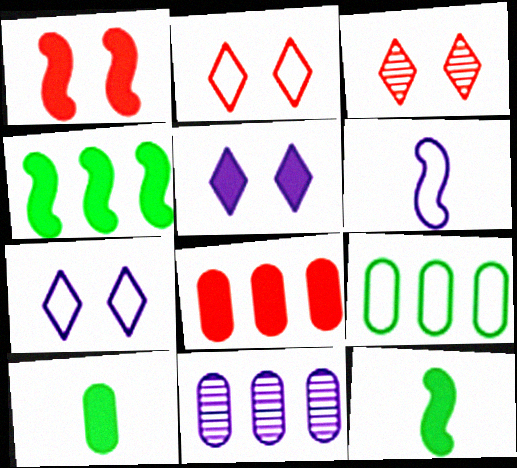[[2, 6, 9], 
[2, 11, 12], 
[5, 6, 11], 
[5, 8, 12], 
[8, 9, 11]]